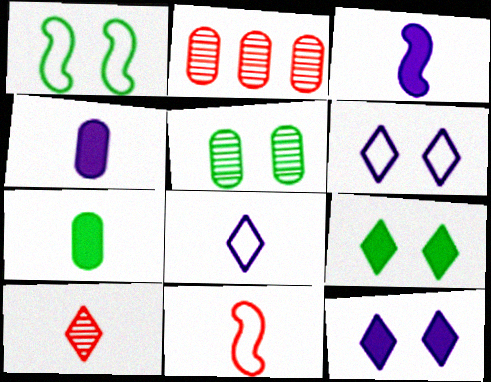[[1, 5, 9]]